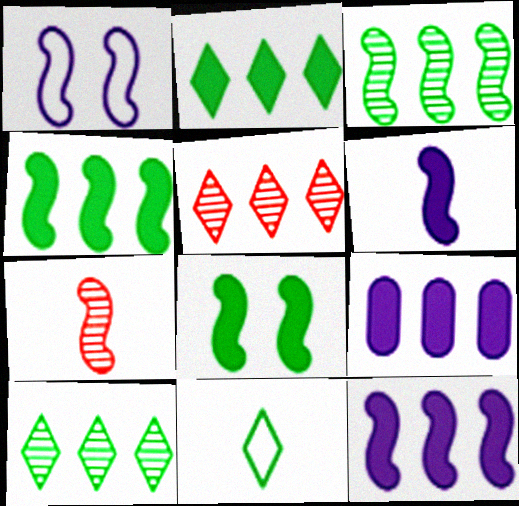[[1, 4, 7]]